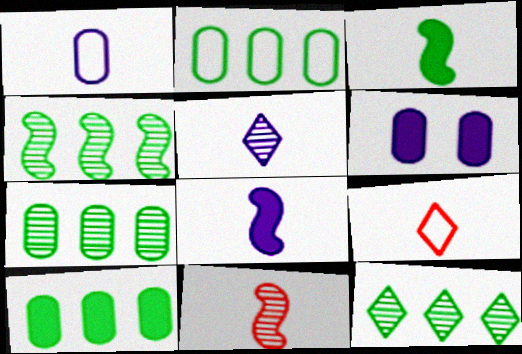[[1, 5, 8], 
[2, 7, 10], 
[4, 6, 9], 
[4, 7, 12]]